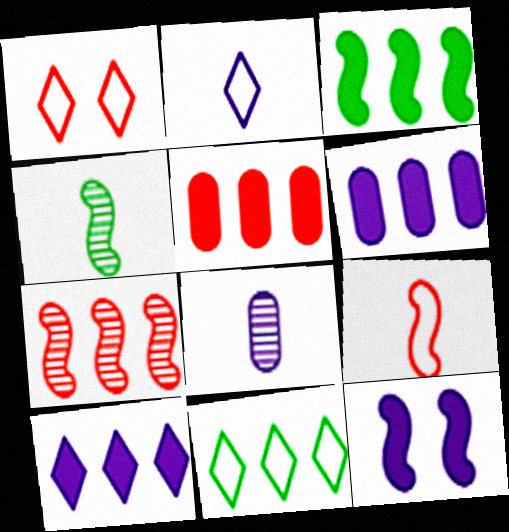[[1, 2, 11], 
[1, 3, 8], 
[1, 4, 6], 
[3, 5, 10], 
[6, 7, 11]]